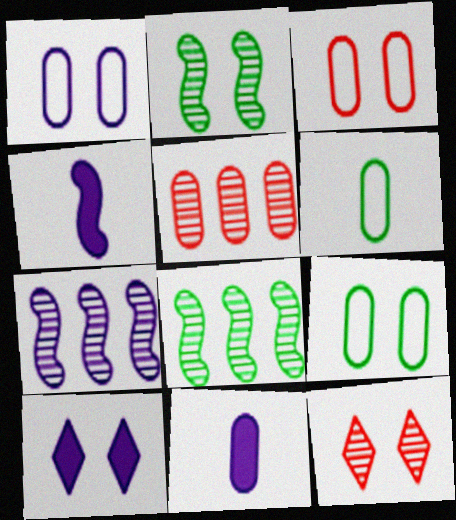[[1, 3, 9], 
[2, 3, 10], 
[5, 9, 11]]